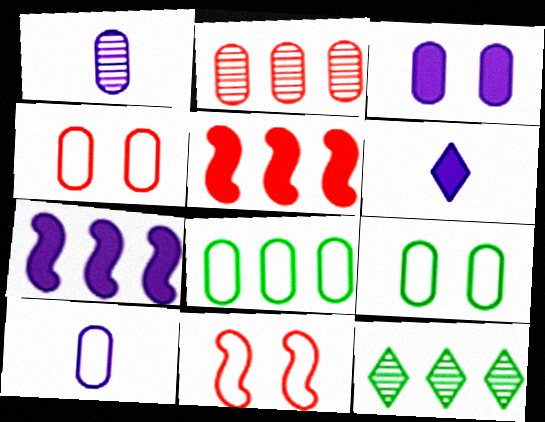[[3, 6, 7], 
[4, 8, 10]]